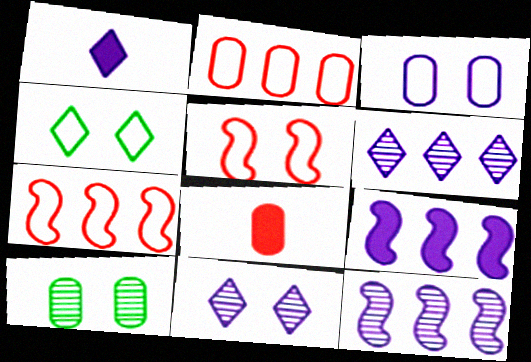[[1, 3, 12], 
[1, 7, 10], 
[3, 4, 5], 
[4, 8, 12]]